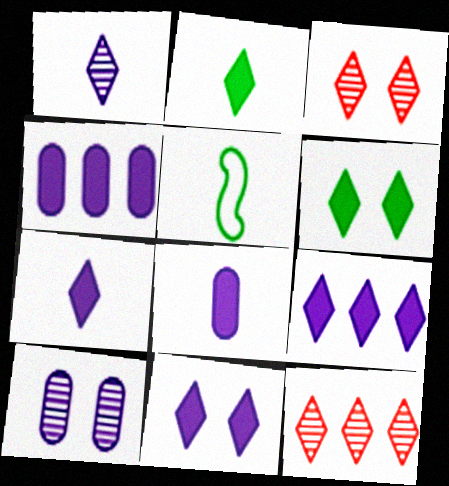[[3, 4, 5], 
[7, 9, 11]]